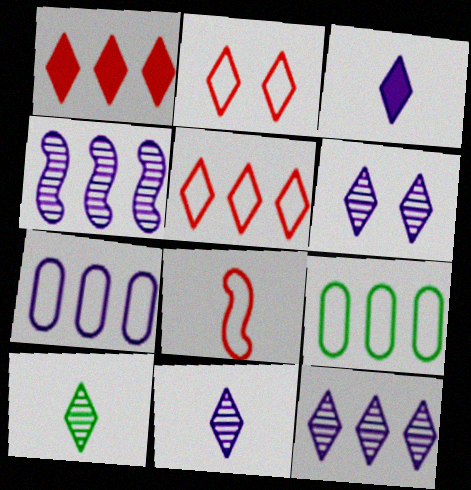[[1, 4, 9], 
[6, 11, 12]]